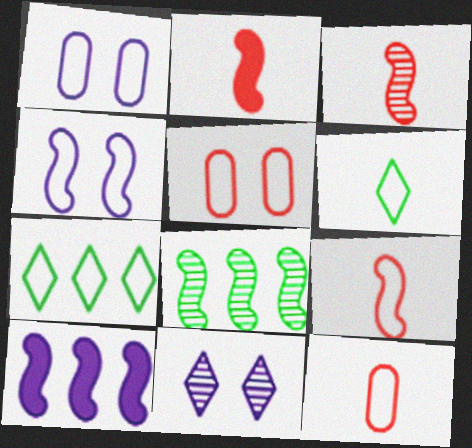[[1, 7, 9], 
[2, 3, 9], 
[2, 4, 8], 
[4, 7, 12]]